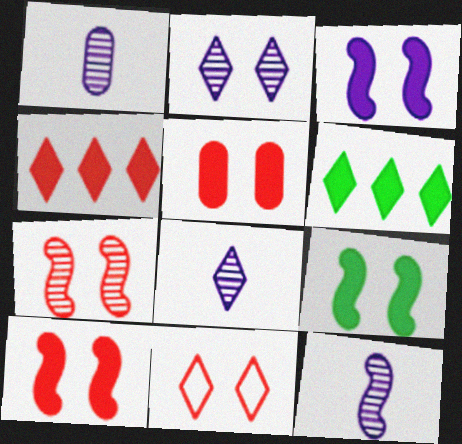[[1, 8, 12], 
[3, 9, 10], 
[5, 7, 11], 
[6, 8, 11]]